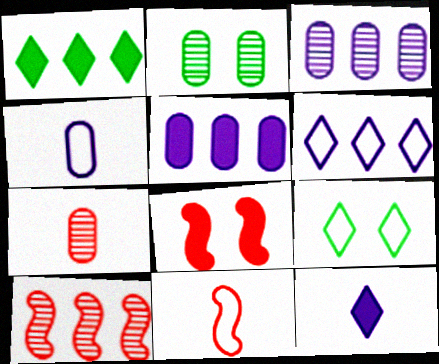[[2, 3, 7], 
[8, 10, 11]]